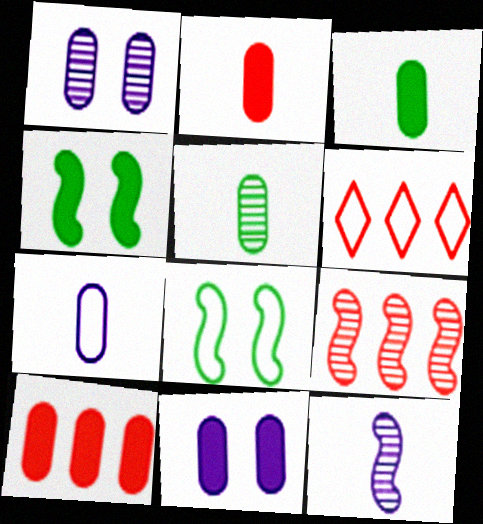[[2, 5, 7], 
[3, 10, 11], 
[6, 7, 8], 
[6, 9, 10]]